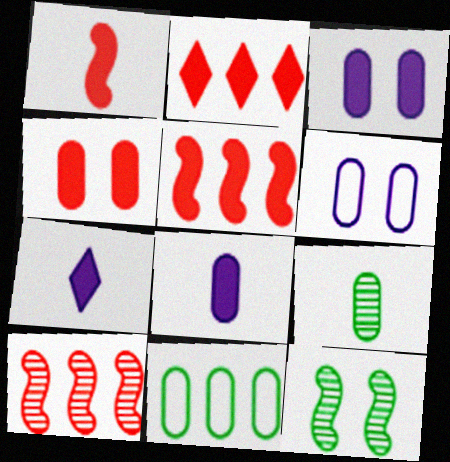[[1, 2, 4]]